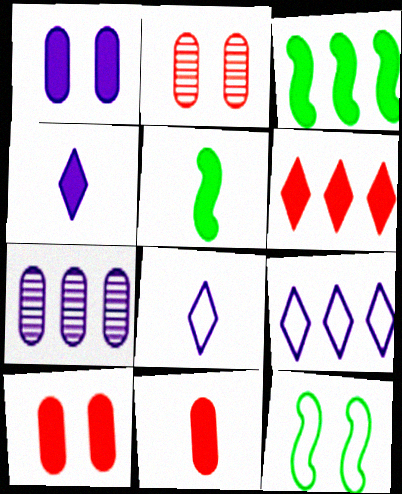[[1, 5, 6], 
[2, 3, 8], 
[2, 5, 9], 
[3, 4, 10], 
[4, 5, 11]]